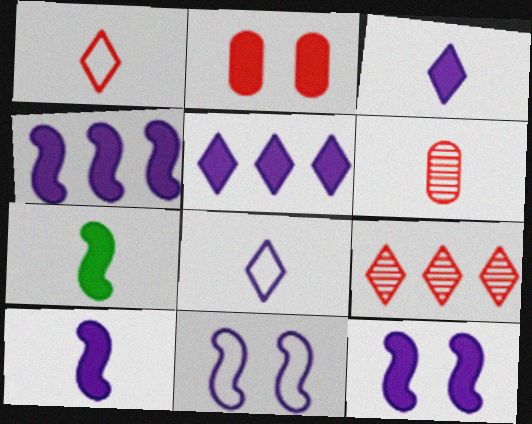[[2, 5, 7], 
[4, 10, 12], 
[6, 7, 8]]